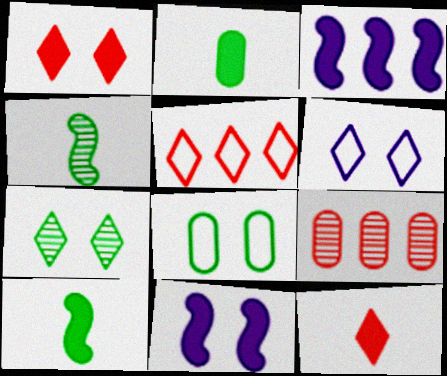[[1, 2, 3], 
[1, 6, 7], 
[6, 9, 10]]